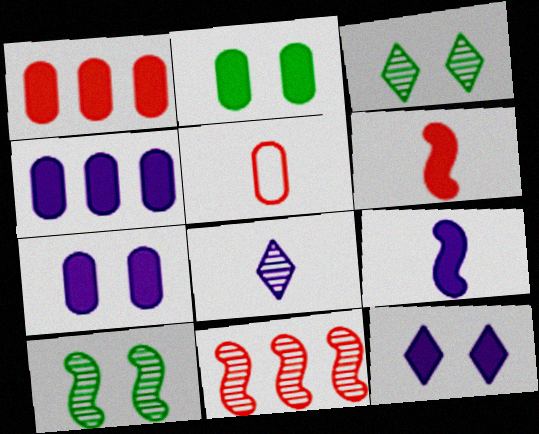[[4, 9, 12]]